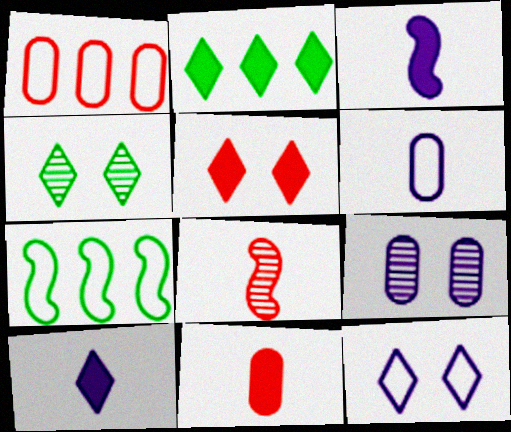[[1, 3, 4], 
[1, 5, 8], 
[2, 5, 10], 
[4, 5, 12]]